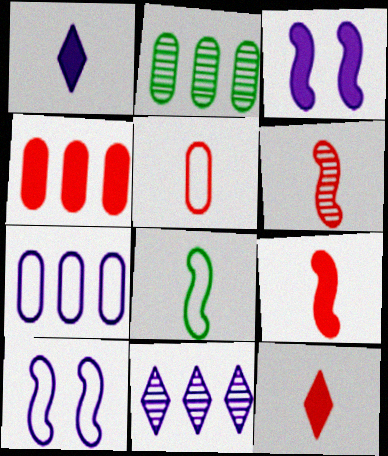[[2, 4, 7], 
[2, 10, 12], 
[5, 6, 12]]